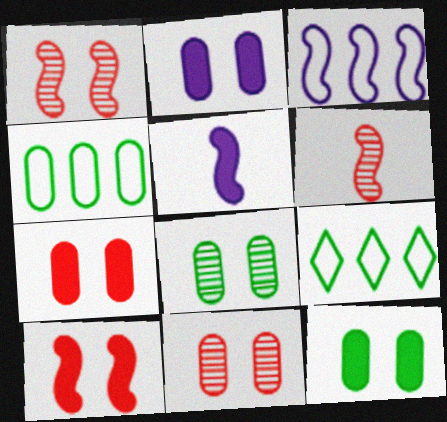[[2, 6, 9], 
[2, 7, 12], 
[5, 9, 11]]